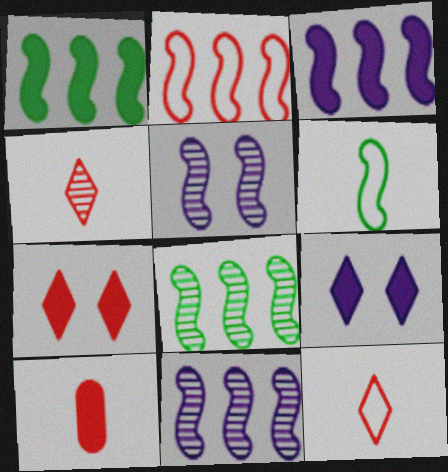[[1, 2, 11], 
[1, 9, 10], 
[2, 3, 8]]